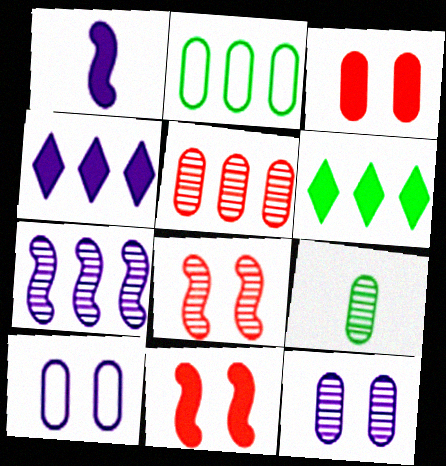[[1, 3, 6], 
[5, 9, 12]]